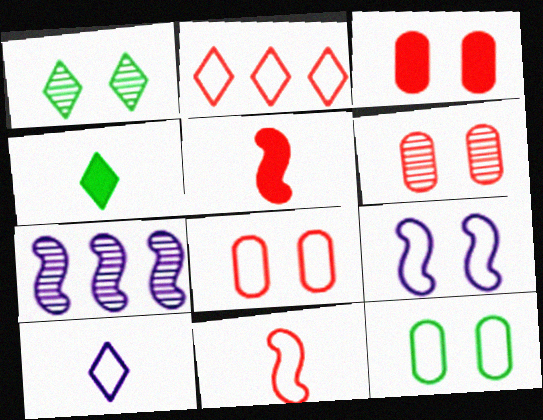[[1, 3, 9], 
[2, 5, 6], 
[2, 8, 11], 
[3, 6, 8], 
[4, 7, 8]]